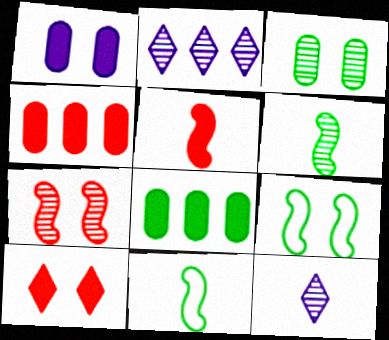[[4, 5, 10], 
[4, 9, 12]]